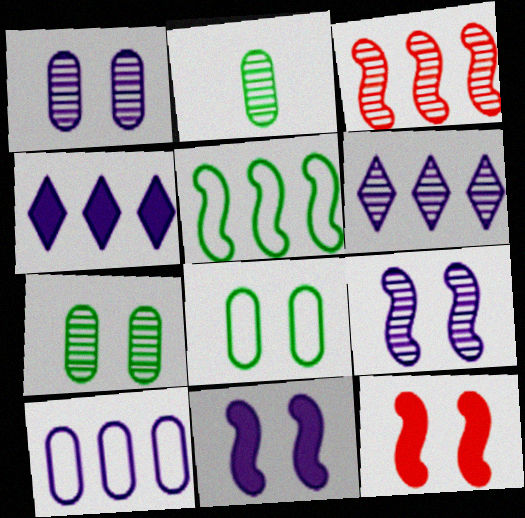[]